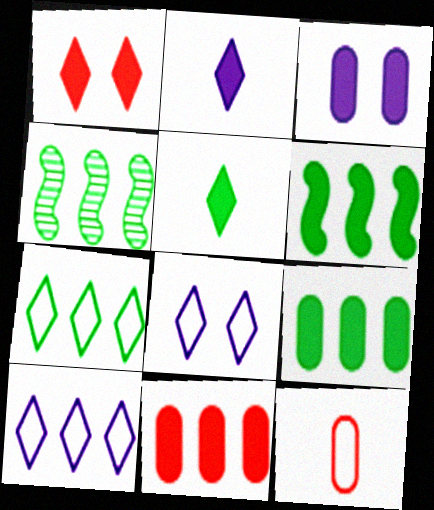[[4, 7, 9], 
[4, 10, 11]]